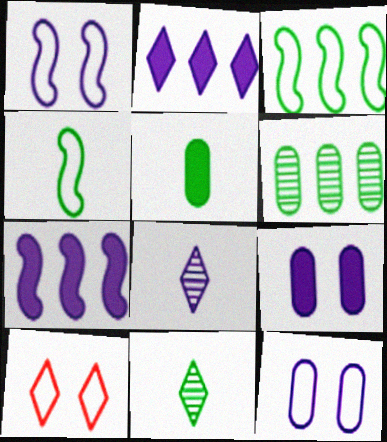[[2, 10, 11], 
[4, 5, 11], 
[7, 8, 12]]